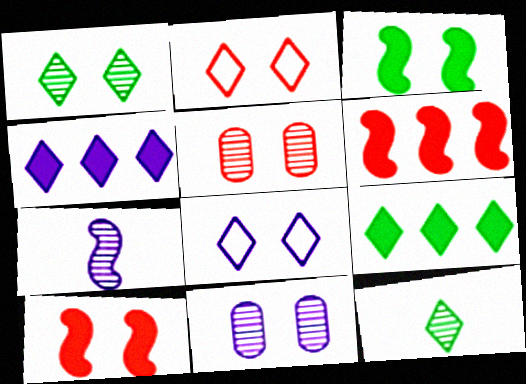[[2, 3, 11], 
[2, 4, 12], 
[2, 5, 10], 
[3, 5, 8]]